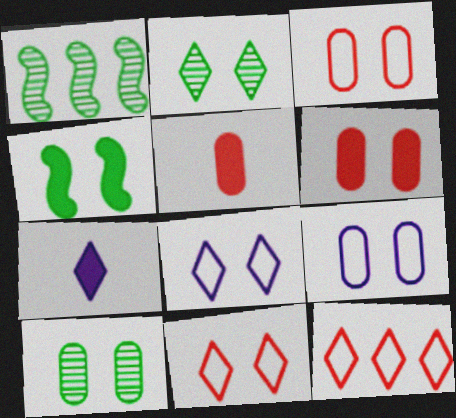[[1, 3, 7], 
[1, 5, 8], 
[2, 7, 12], 
[6, 9, 10]]